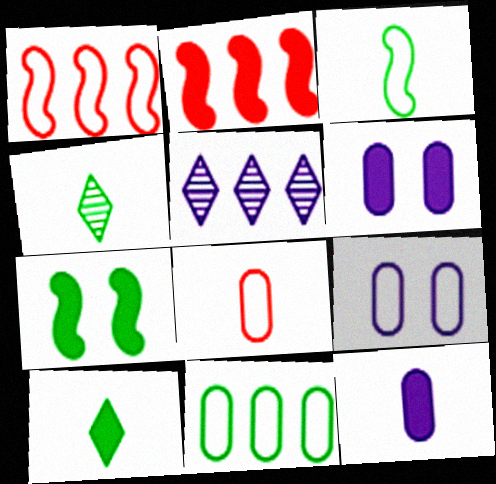[[1, 4, 6], 
[2, 4, 9], 
[2, 5, 11], 
[2, 6, 10], 
[4, 7, 11], 
[5, 7, 8], 
[8, 9, 11]]